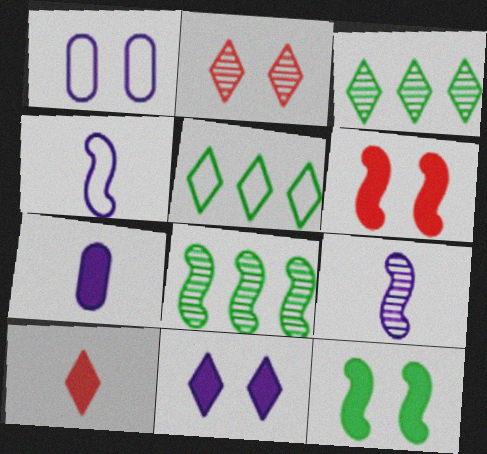[[1, 2, 12], 
[1, 8, 10], 
[4, 6, 8]]